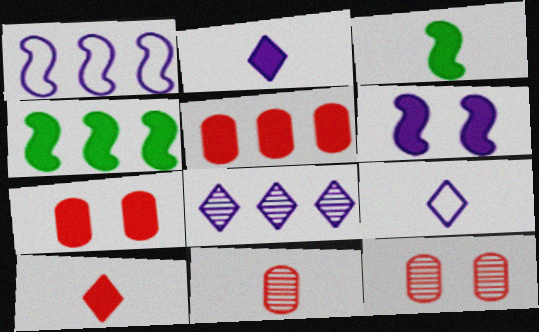[[2, 4, 7], 
[3, 9, 11], 
[4, 9, 12]]